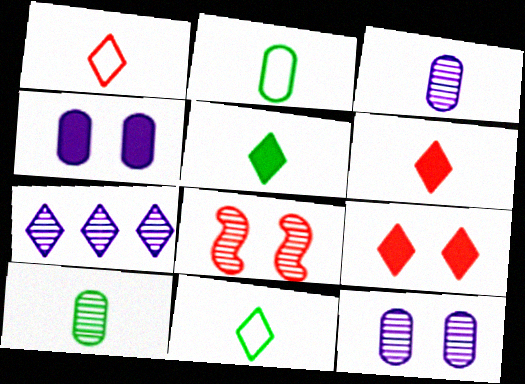[[7, 8, 10], 
[7, 9, 11]]